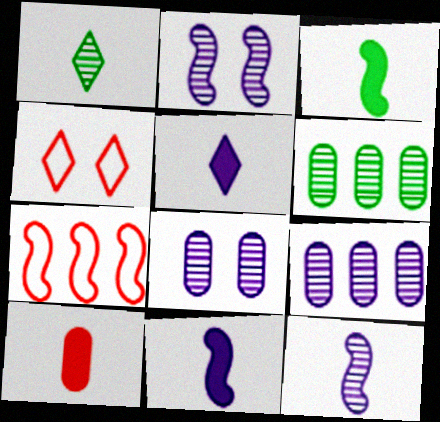[[2, 3, 7], 
[3, 4, 9], 
[3, 5, 10], 
[4, 6, 11]]